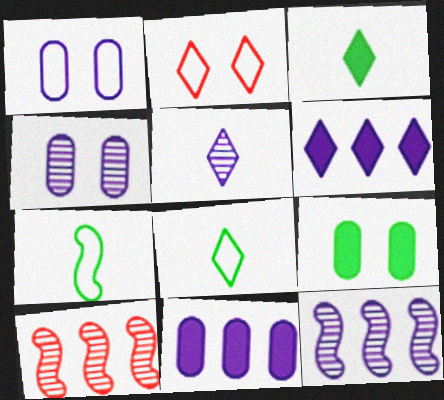[[1, 3, 10], 
[4, 5, 12]]